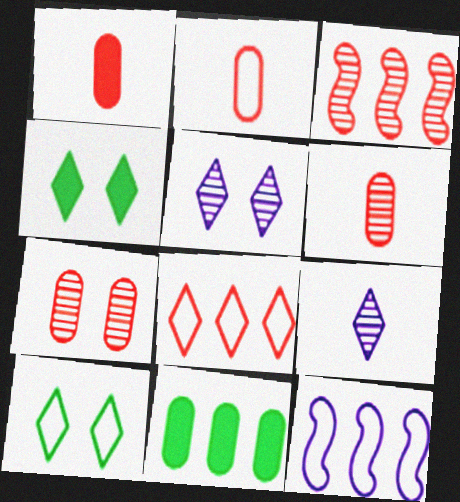[[1, 2, 6], 
[2, 10, 12], 
[4, 6, 12], 
[4, 8, 9]]